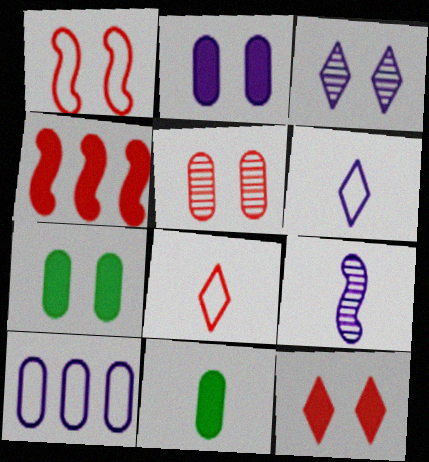[[1, 3, 7], 
[1, 5, 12], 
[4, 5, 8], 
[5, 10, 11], 
[8, 9, 11]]